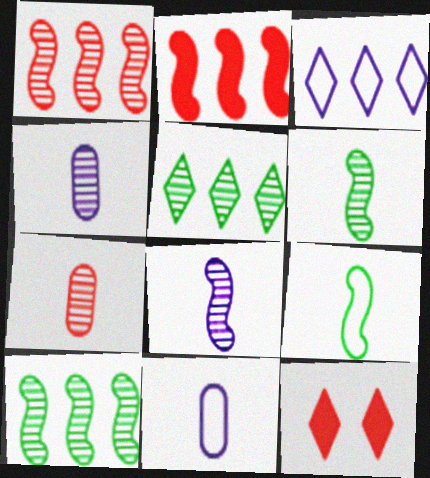[[10, 11, 12]]